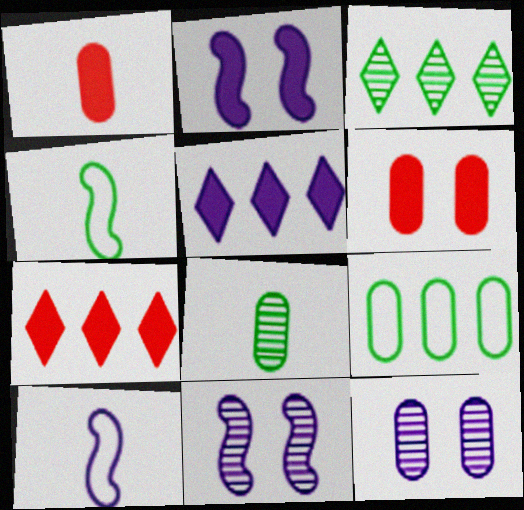[[1, 9, 12], 
[3, 6, 10], 
[4, 7, 12], 
[5, 10, 12]]